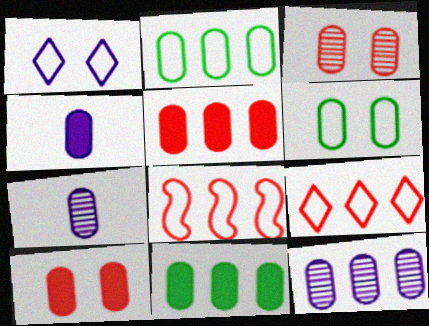[[2, 3, 4], 
[2, 5, 12], 
[2, 7, 10], 
[4, 10, 11], 
[5, 6, 7]]